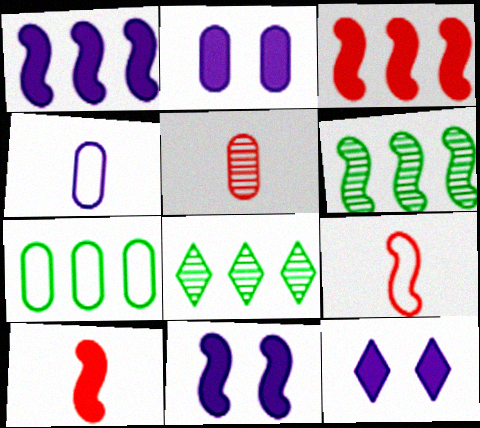[[2, 5, 7], 
[2, 8, 9], 
[2, 11, 12], 
[6, 9, 11]]